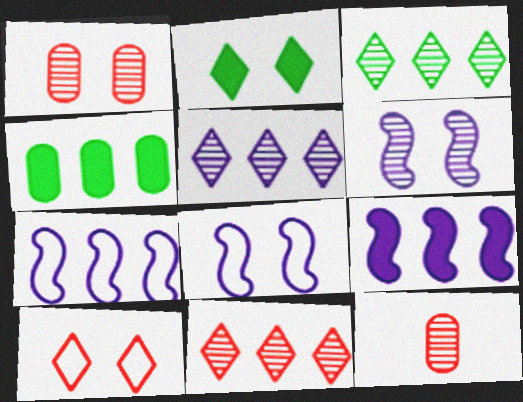[[1, 2, 8], 
[2, 7, 12], 
[3, 5, 11], 
[3, 6, 12], 
[4, 7, 11]]